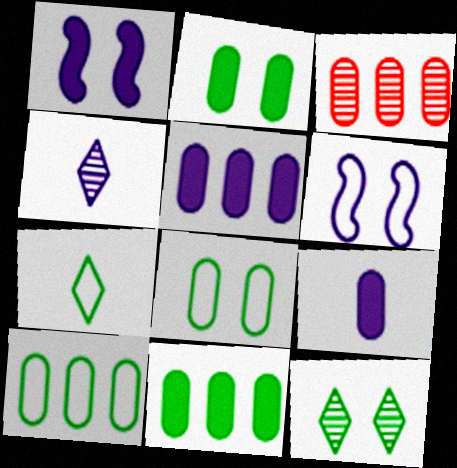[[1, 3, 7], 
[3, 5, 10], 
[3, 8, 9], 
[4, 5, 6]]